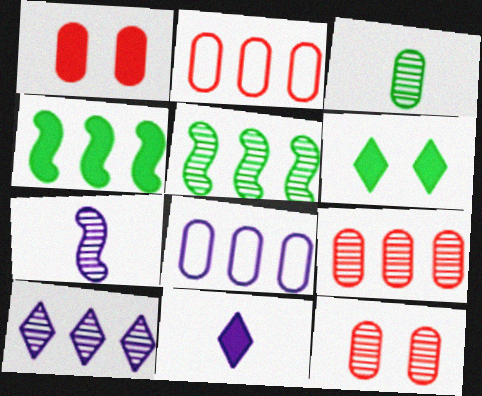[[1, 3, 8], 
[1, 4, 11], 
[2, 4, 10], 
[2, 6, 7], 
[5, 9, 10]]